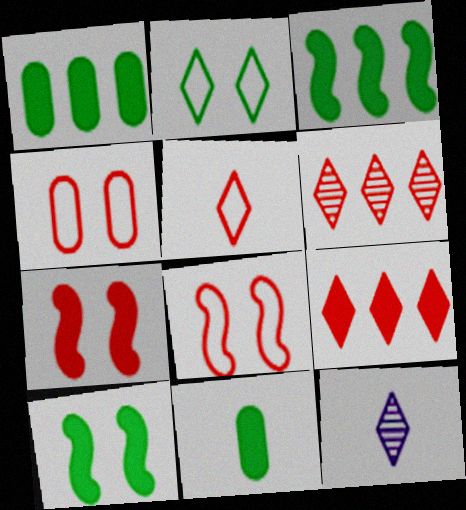[[1, 8, 12], 
[2, 9, 12], 
[3, 4, 12]]